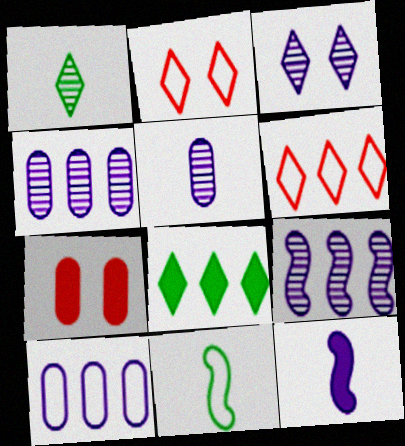[[2, 10, 11], 
[3, 5, 9], 
[3, 10, 12], 
[7, 8, 12]]